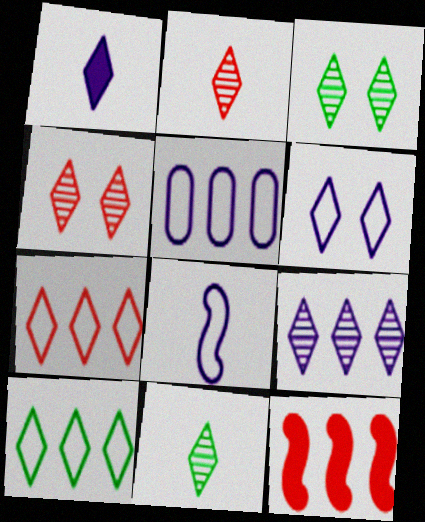[[1, 3, 7], 
[1, 4, 10], 
[1, 6, 9], 
[2, 3, 9], 
[4, 9, 11], 
[5, 6, 8]]